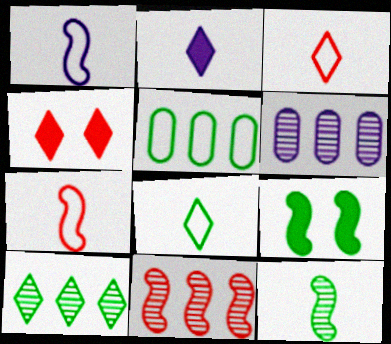[[1, 9, 11], 
[3, 6, 9], 
[6, 10, 11]]